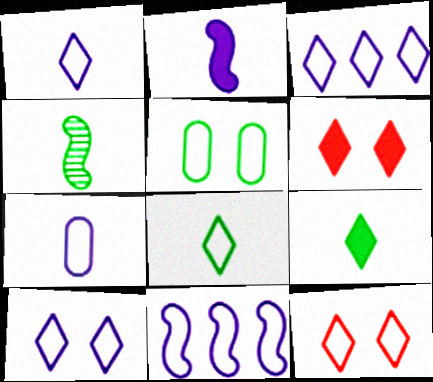[[1, 3, 10], 
[3, 8, 12], 
[7, 10, 11]]